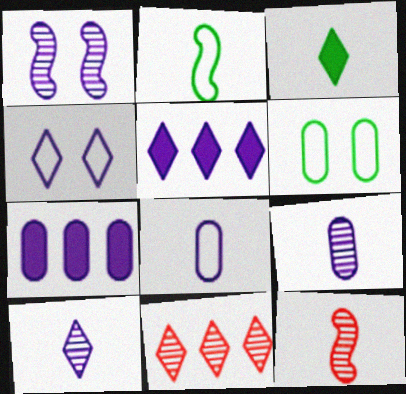[[1, 5, 8], 
[3, 4, 11], 
[3, 8, 12], 
[4, 5, 10], 
[5, 6, 12]]